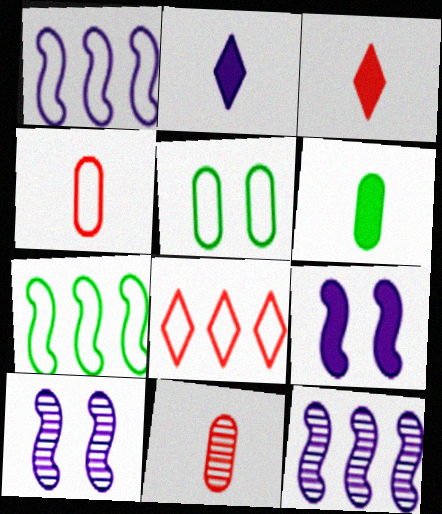[[3, 5, 12], 
[6, 8, 10]]